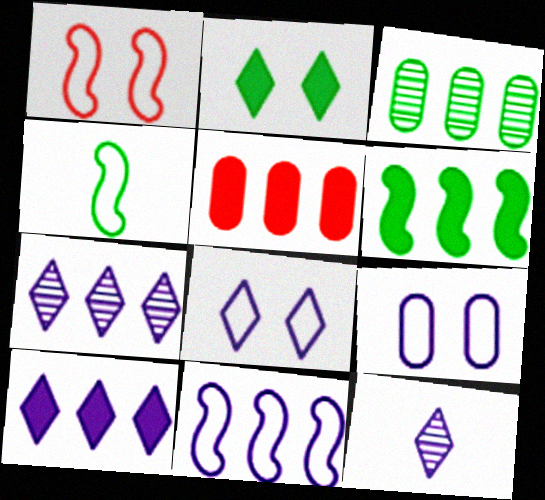[[1, 4, 11], 
[2, 3, 4], 
[5, 6, 10], 
[8, 10, 12]]